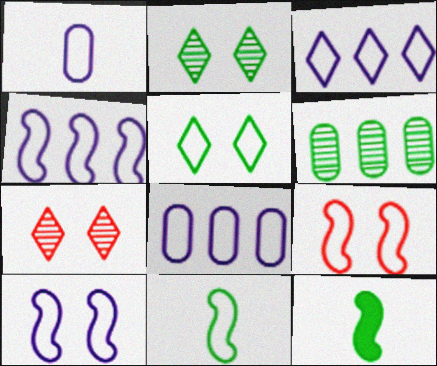[[1, 3, 10], 
[3, 4, 8], 
[4, 9, 11], 
[5, 6, 12], 
[7, 8, 12]]